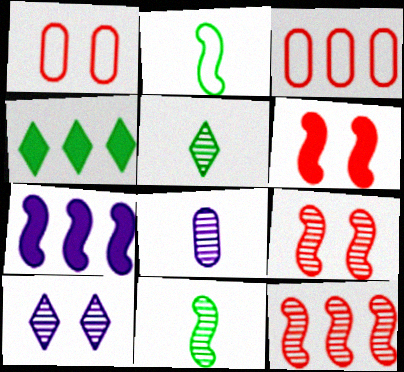[[1, 5, 7], 
[2, 7, 9]]